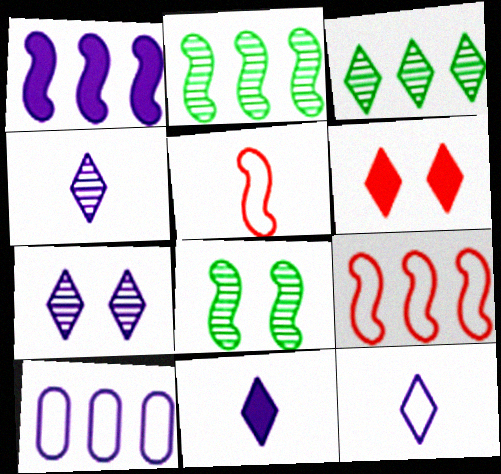[[1, 2, 9], 
[1, 5, 8], 
[3, 6, 12], 
[4, 11, 12]]